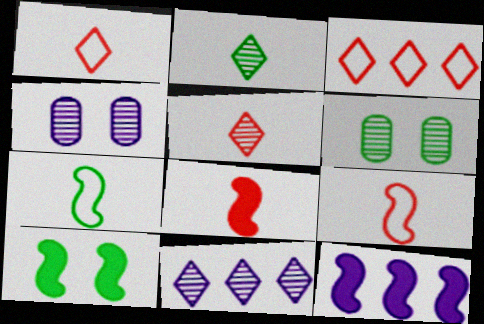[[1, 6, 12], 
[8, 10, 12]]